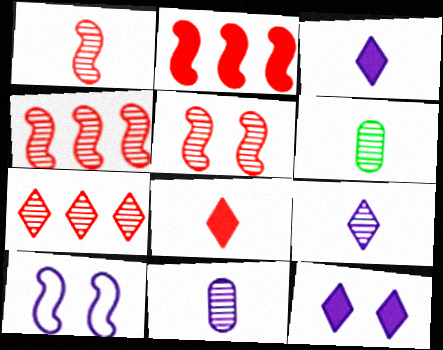[[1, 4, 5], 
[1, 6, 9]]